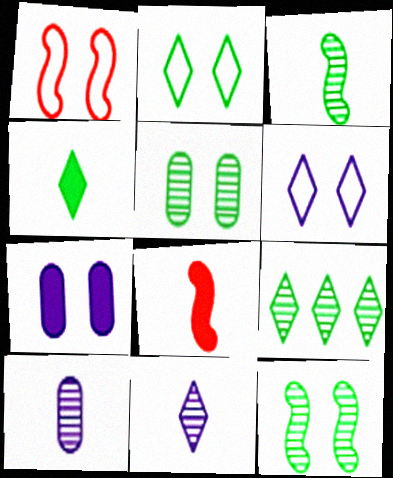[[2, 4, 9], 
[3, 5, 9]]